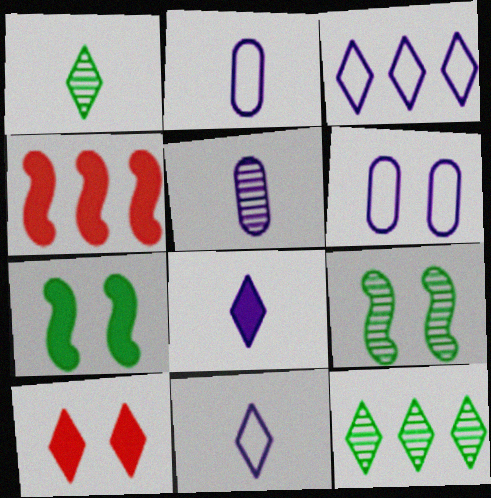[[1, 3, 10], 
[1, 4, 6], 
[6, 9, 10], 
[10, 11, 12]]